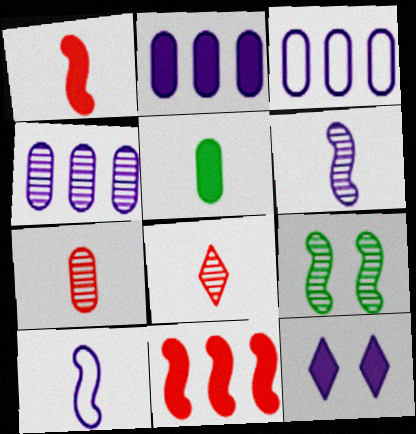[[2, 3, 4], 
[3, 6, 12], 
[4, 8, 9], 
[4, 10, 12], 
[5, 8, 10], 
[5, 11, 12], 
[9, 10, 11]]